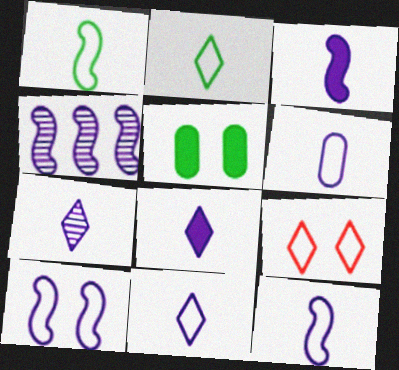[[3, 4, 10], 
[3, 6, 7], 
[6, 11, 12], 
[7, 8, 11]]